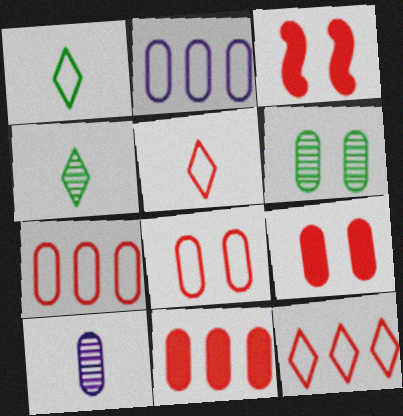[[2, 3, 4]]